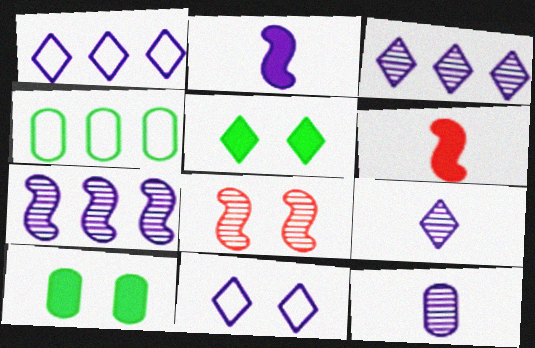[[8, 10, 11]]